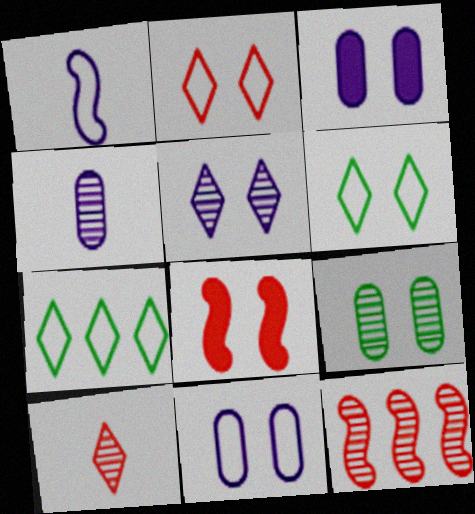[[4, 7, 8]]